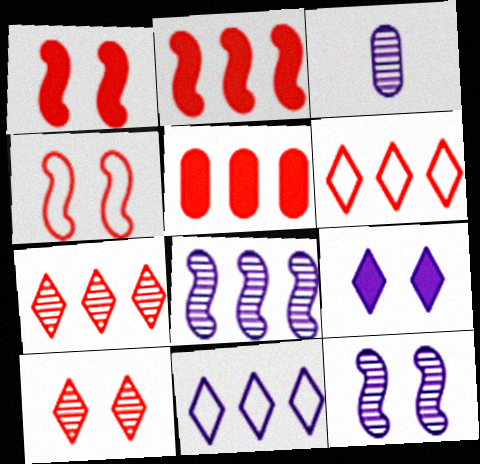[]